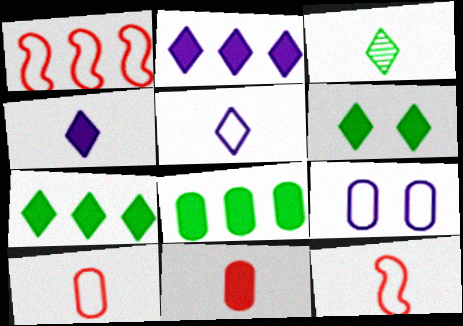[]